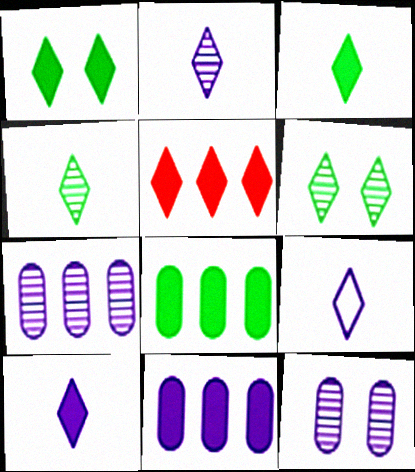[[1, 5, 10], 
[2, 9, 10], 
[5, 6, 9]]